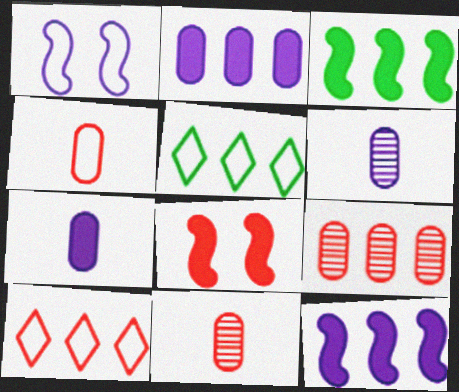[[1, 4, 5], 
[5, 6, 8], 
[5, 9, 12], 
[8, 10, 11]]